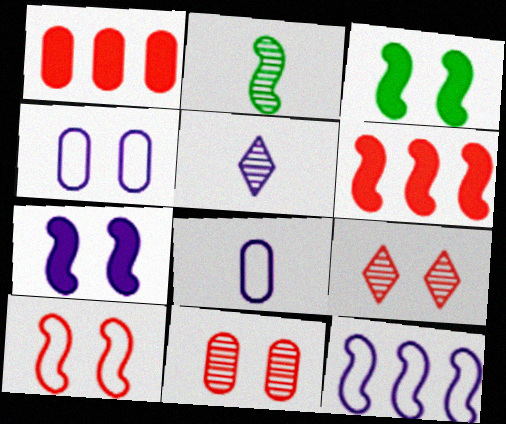[[3, 4, 9]]